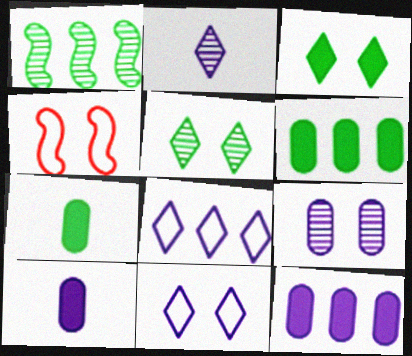[[2, 4, 6], 
[3, 4, 9]]